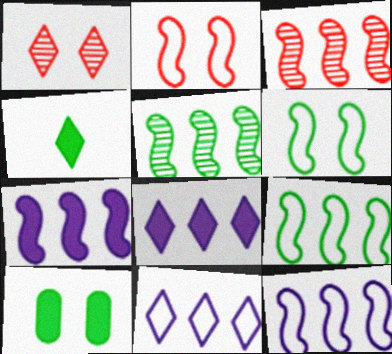[[1, 4, 11], 
[3, 7, 9]]